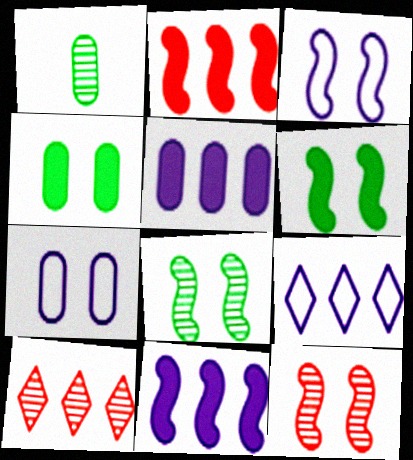[[3, 6, 12]]